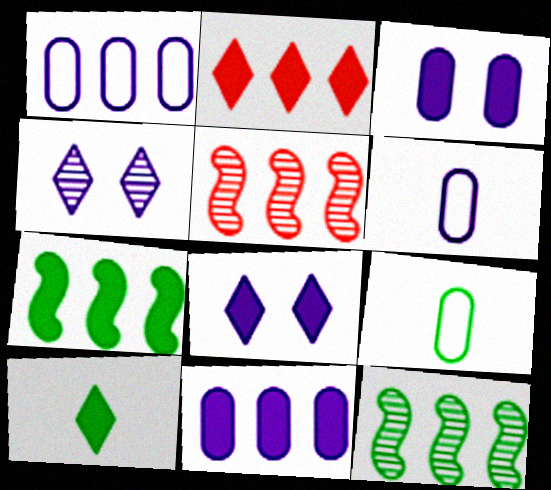[[1, 2, 12], 
[2, 7, 11], 
[2, 8, 10], 
[5, 8, 9]]